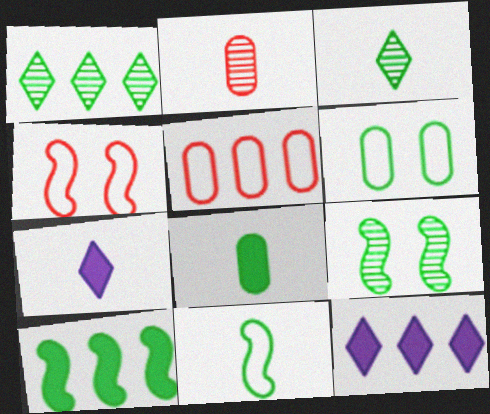[[2, 7, 11], 
[3, 6, 10], 
[3, 8, 11], 
[5, 7, 9], 
[9, 10, 11]]